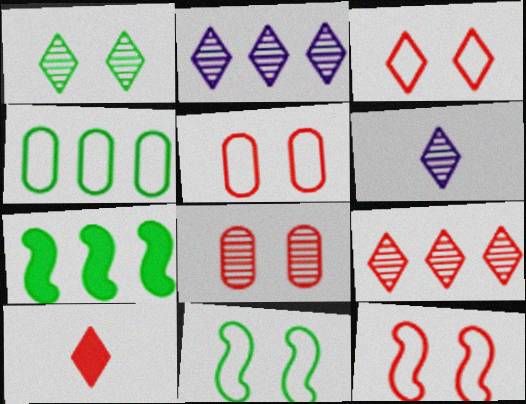[[1, 6, 9], 
[3, 5, 12], 
[3, 9, 10], 
[5, 6, 7]]